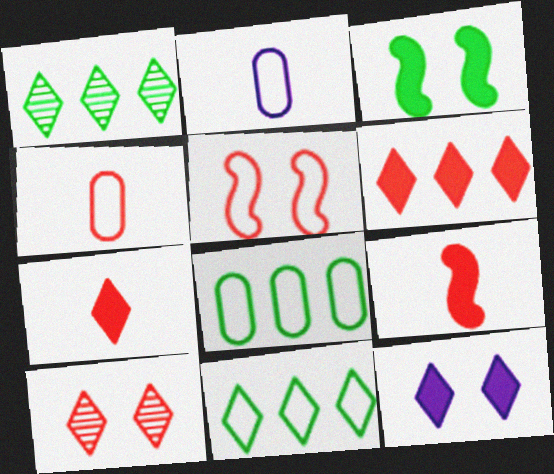[[2, 5, 11]]